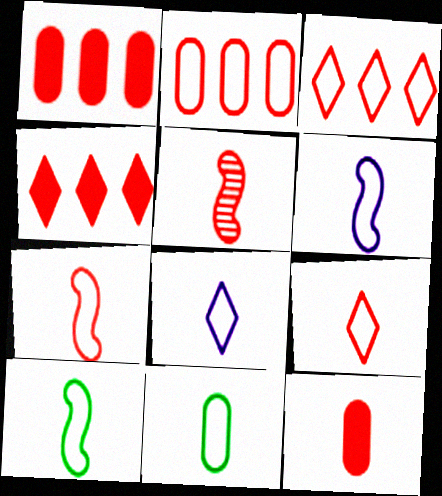[[5, 9, 12], 
[6, 7, 10], 
[6, 9, 11], 
[7, 8, 11]]